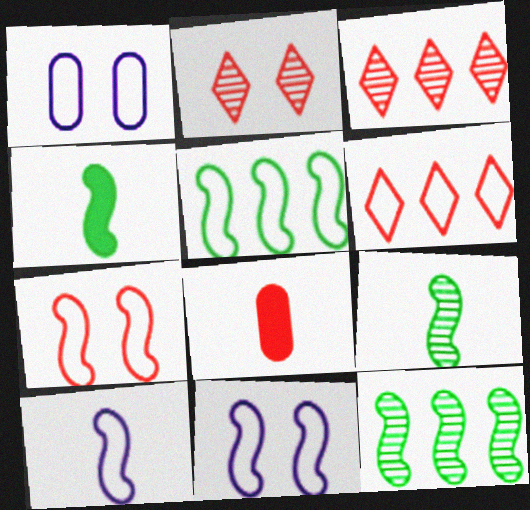[[1, 3, 4], 
[3, 7, 8], 
[5, 7, 10]]